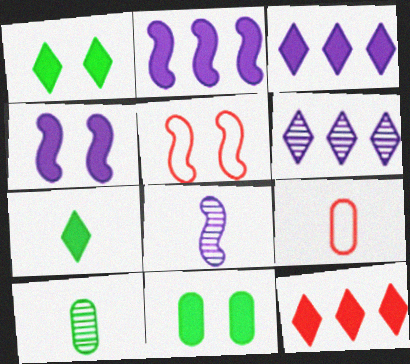[[3, 5, 10], 
[7, 8, 9]]